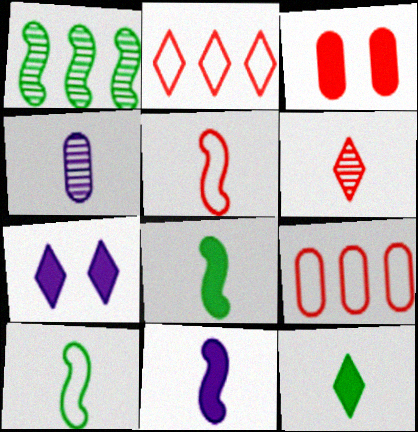[[4, 5, 12]]